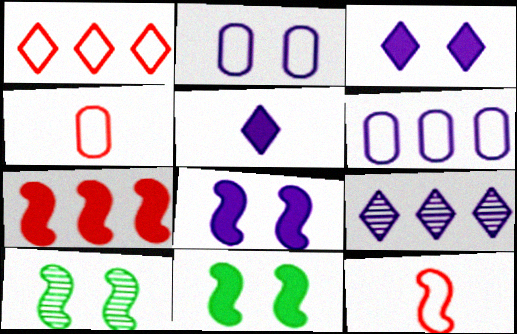[[4, 9, 11]]